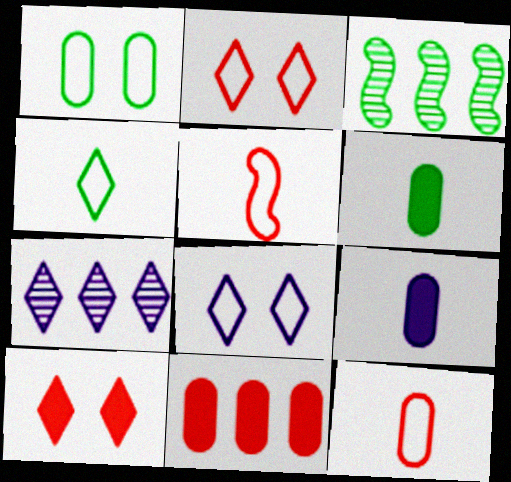[[2, 3, 9], 
[4, 7, 10]]